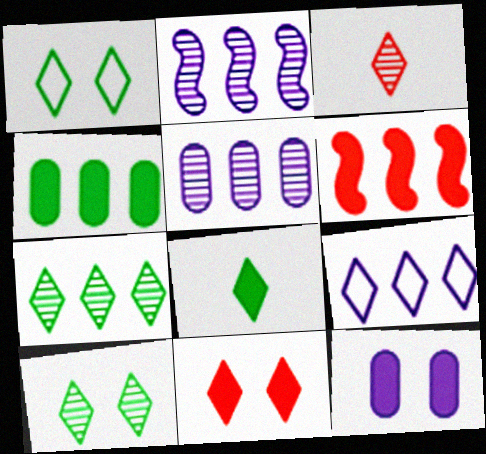[[1, 7, 8], 
[6, 8, 12]]